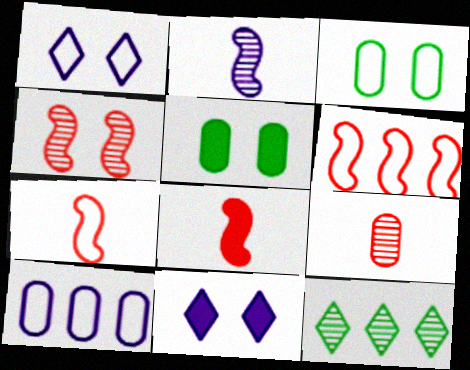[[1, 4, 5], 
[2, 10, 11], 
[3, 4, 11], 
[4, 6, 8], 
[5, 9, 10]]